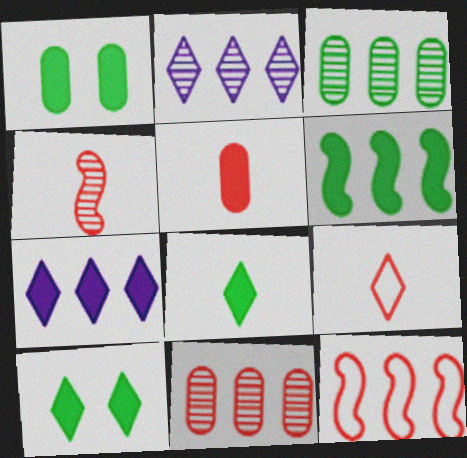[[1, 6, 8], 
[2, 9, 10], 
[3, 7, 12], 
[4, 5, 9]]